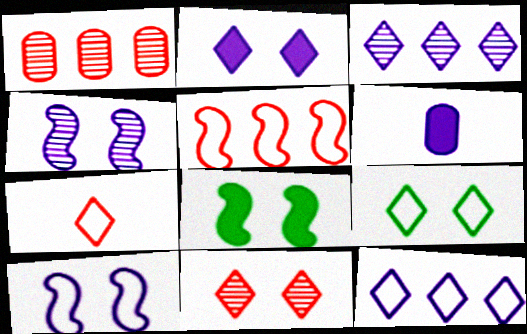[[2, 9, 11], 
[3, 6, 10], 
[4, 6, 12], 
[7, 9, 12]]